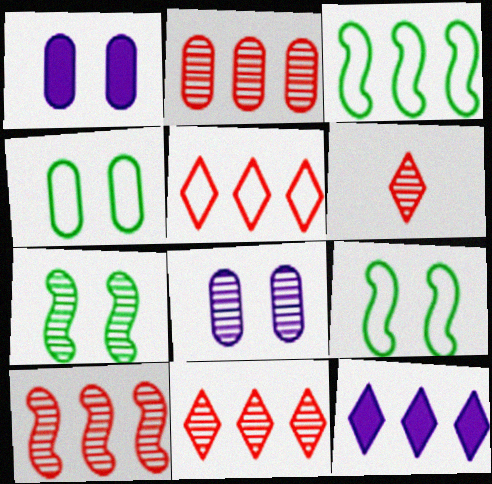[[1, 3, 6], 
[2, 3, 12], 
[2, 10, 11]]